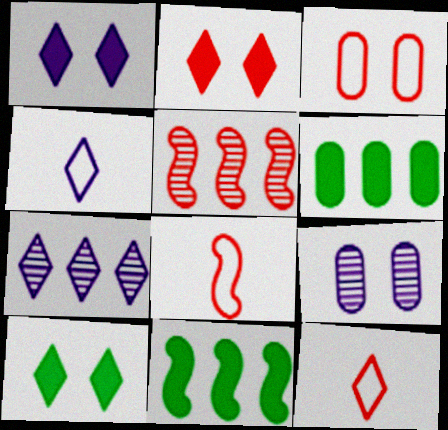[[1, 2, 10], 
[1, 4, 7], 
[7, 10, 12], 
[9, 11, 12]]